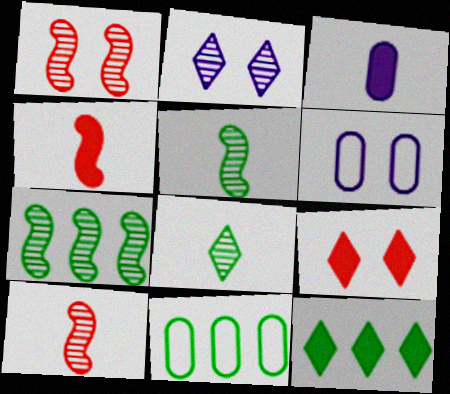[[2, 4, 11], 
[6, 10, 12], 
[7, 11, 12]]